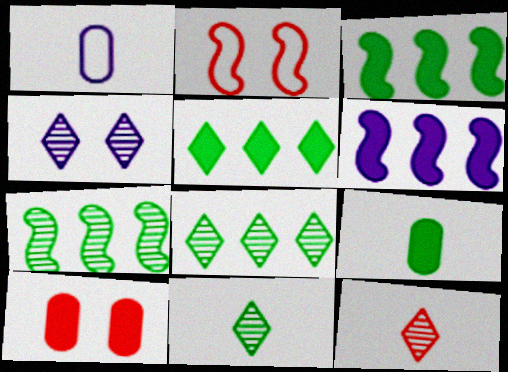[[1, 4, 6], 
[4, 8, 12]]